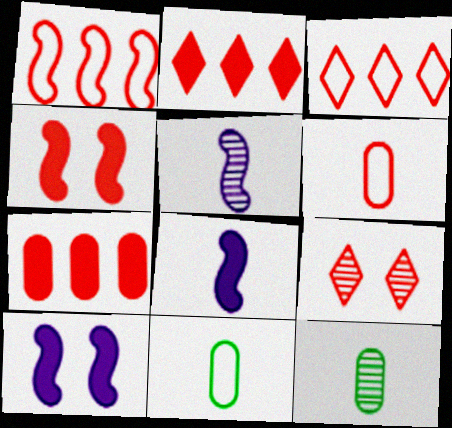[[3, 10, 12]]